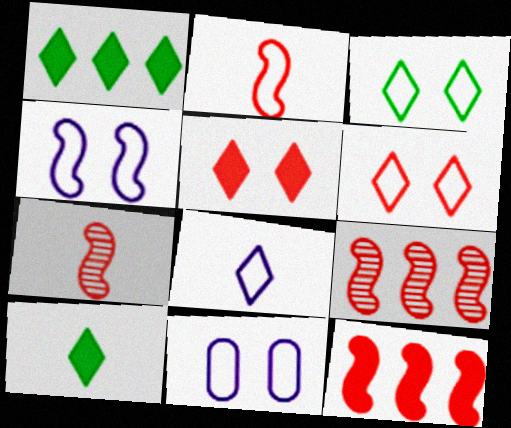[[1, 7, 11], 
[9, 10, 11]]